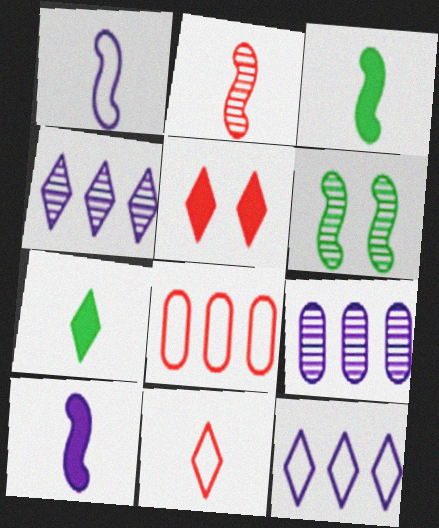[[1, 2, 3], 
[2, 5, 8]]